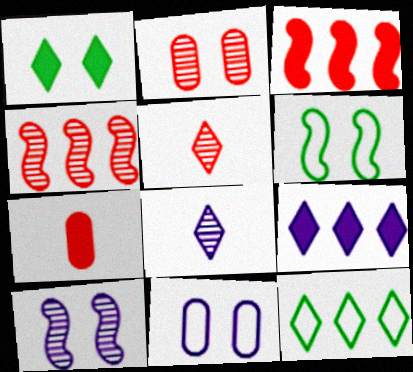[[2, 4, 5], 
[7, 10, 12]]